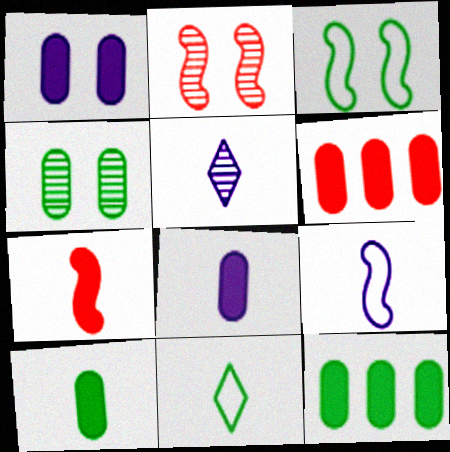[[1, 6, 10], 
[3, 5, 6], 
[5, 8, 9]]